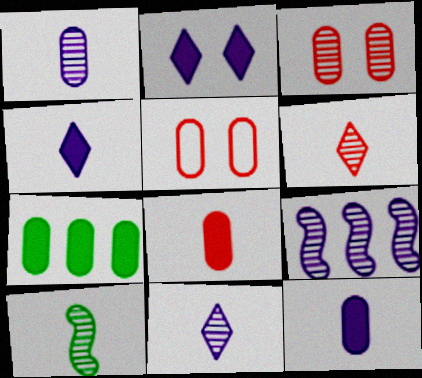[[1, 5, 7], 
[1, 6, 10]]